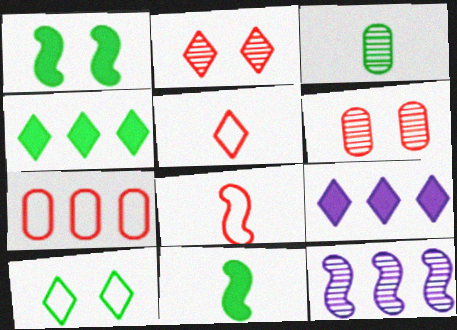[[1, 8, 12], 
[2, 3, 12], 
[4, 7, 12]]